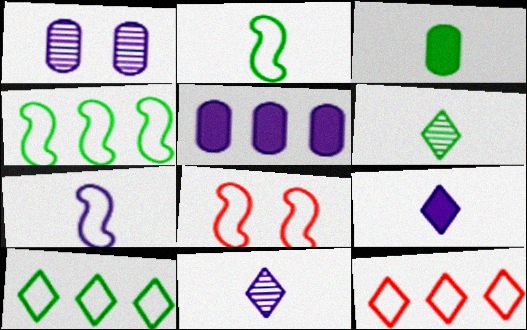[[2, 3, 6], 
[4, 7, 8], 
[5, 6, 8]]